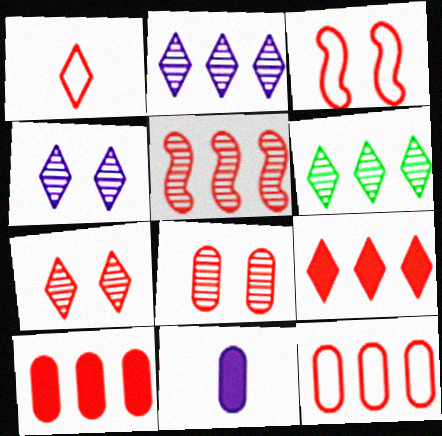[[1, 3, 12], 
[1, 7, 9], 
[3, 6, 11], 
[5, 9, 12]]